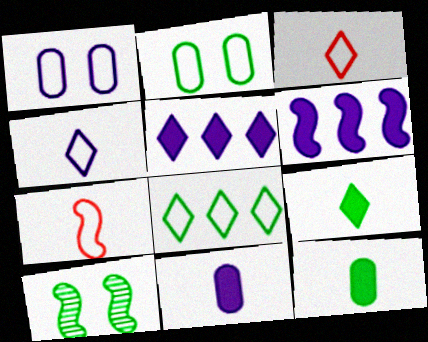[[1, 7, 8], 
[6, 7, 10], 
[8, 10, 12]]